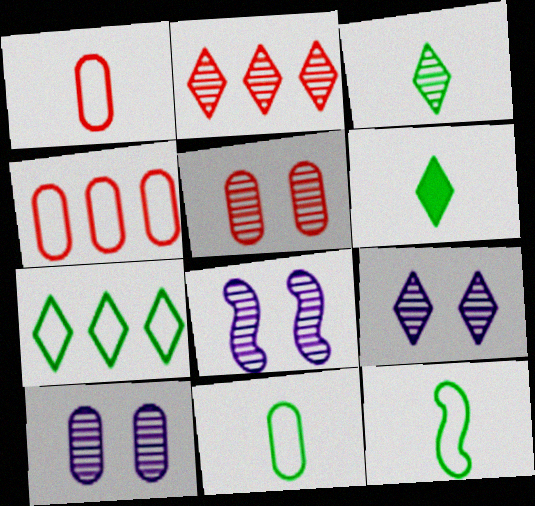[[2, 3, 9], 
[4, 6, 8], 
[8, 9, 10]]